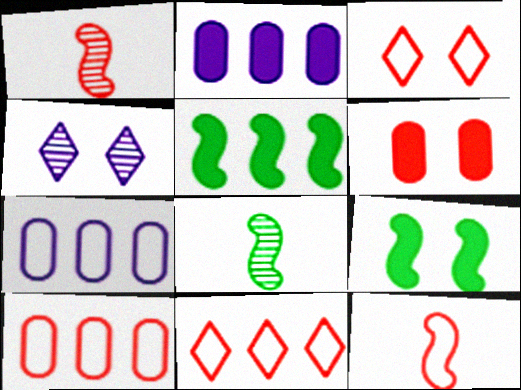[[1, 6, 11], 
[2, 3, 8], 
[3, 10, 12]]